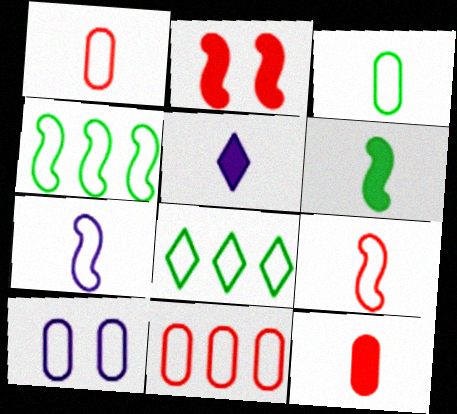[[3, 10, 11], 
[5, 6, 12], 
[8, 9, 10]]